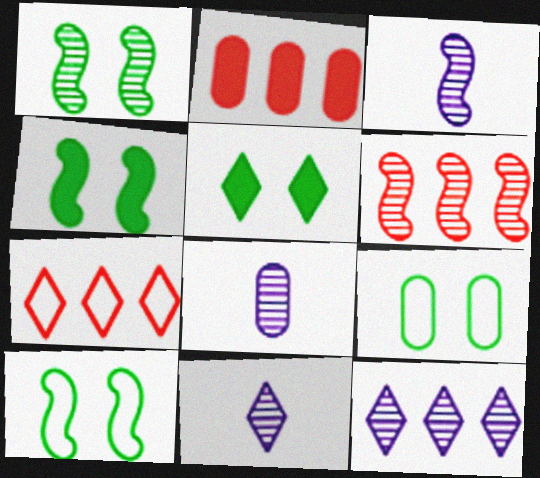[[1, 3, 6], 
[1, 4, 10], 
[1, 5, 9], 
[2, 6, 7], 
[2, 8, 9], 
[2, 10, 11], 
[3, 8, 11], 
[4, 7, 8], 
[5, 7, 11]]